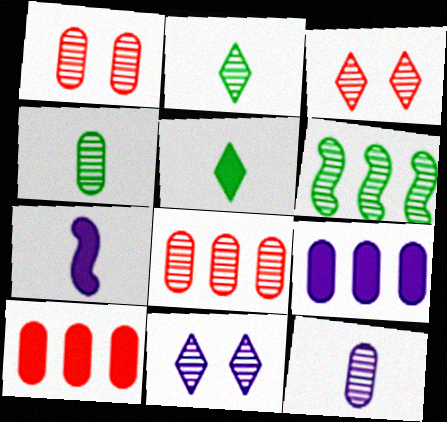[[3, 6, 12]]